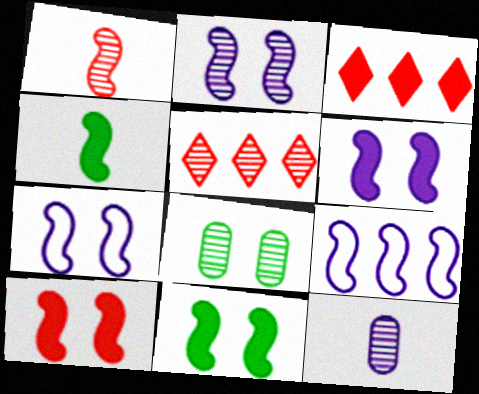[[1, 9, 11], 
[2, 6, 7], 
[6, 10, 11]]